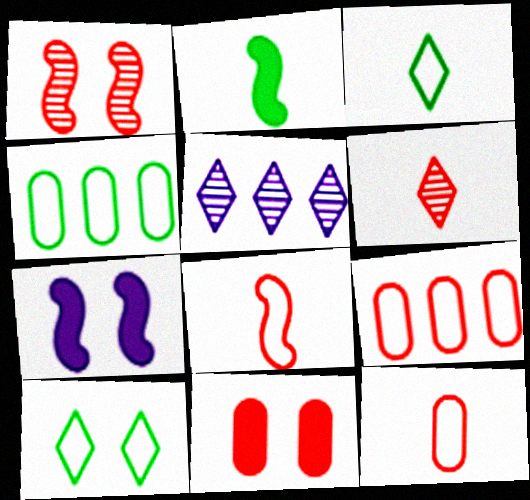[[4, 6, 7]]